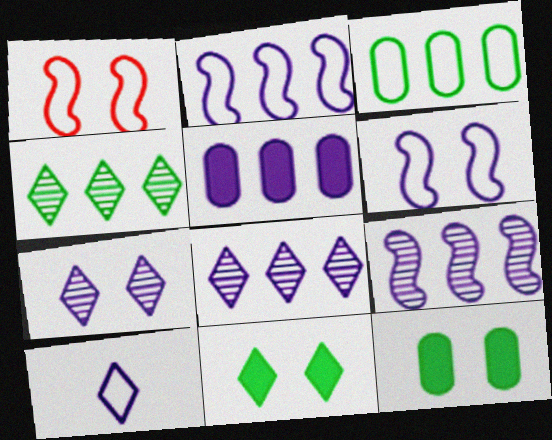[[1, 3, 10], 
[1, 7, 12], 
[2, 5, 8]]